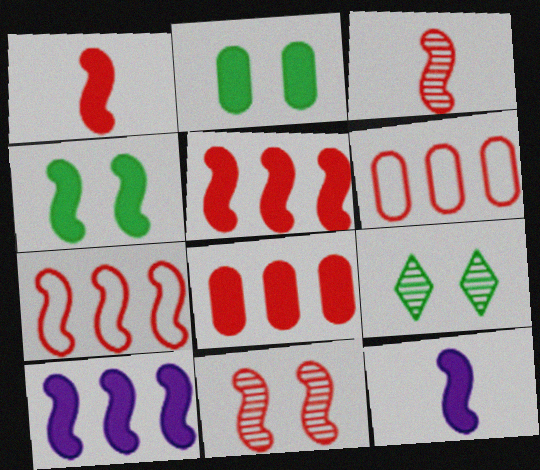[[1, 4, 10], 
[1, 7, 11], 
[4, 5, 12], 
[6, 9, 12]]